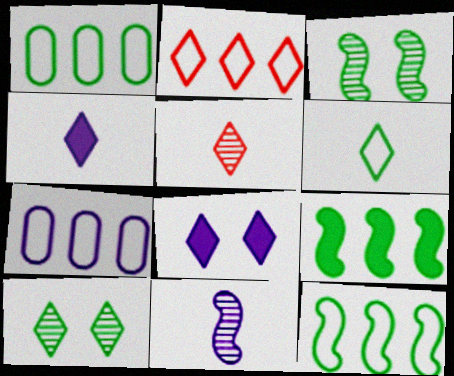[[2, 4, 10], 
[2, 7, 12], 
[4, 5, 6], 
[7, 8, 11]]